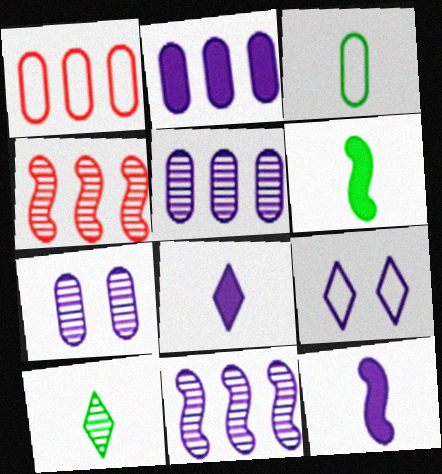[[3, 6, 10], 
[4, 7, 10], 
[5, 9, 12]]